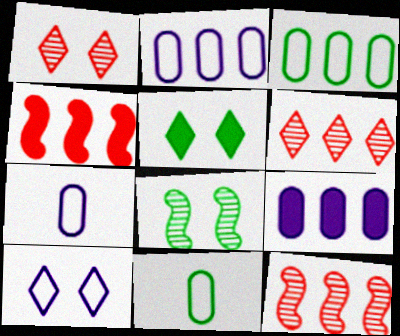[[1, 5, 10], 
[5, 7, 12]]